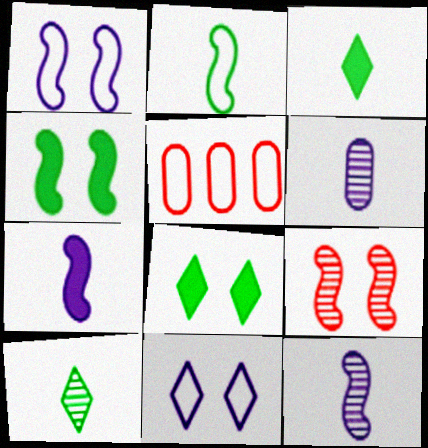[[1, 4, 9], 
[2, 5, 11], 
[5, 8, 12]]